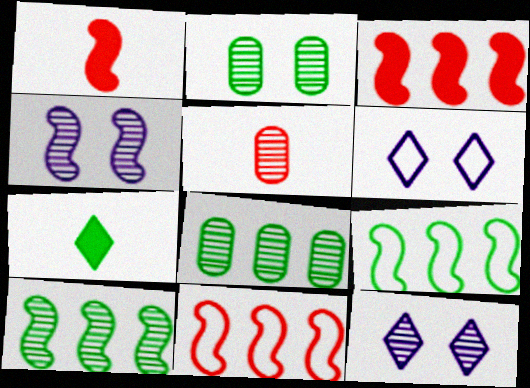[[1, 4, 9], 
[1, 6, 8], 
[2, 7, 9], 
[5, 10, 12]]